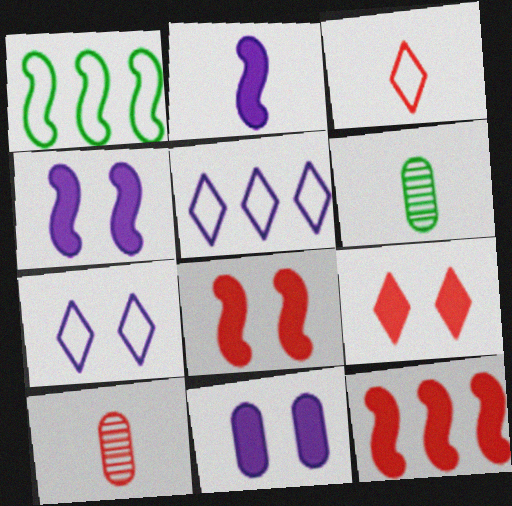[[2, 3, 6], 
[5, 6, 8], 
[6, 7, 12]]